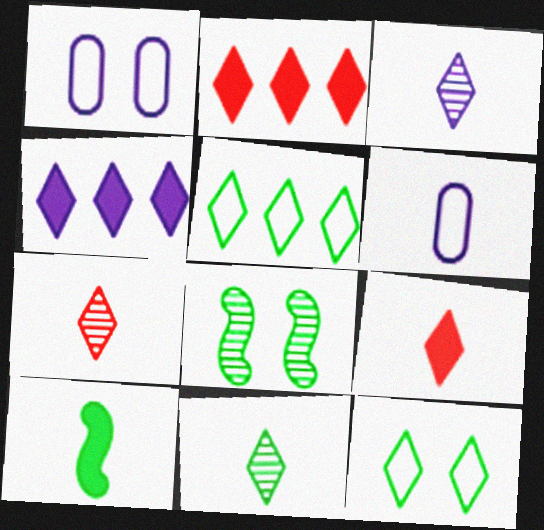[[2, 3, 12], 
[2, 6, 8], 
[3, 7, 11], 
[4, 7, 12], 
[6, 7, 10]]